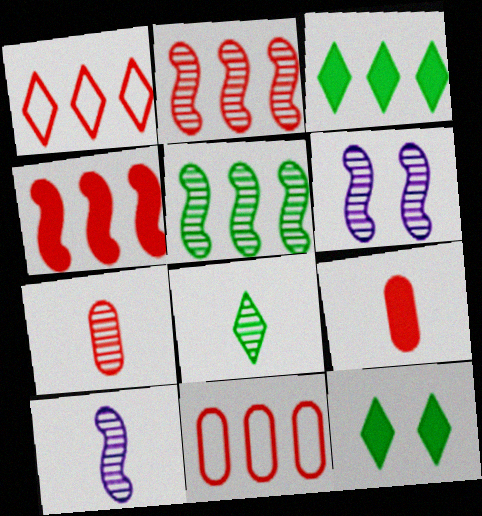[[7, 8, 10], 
[10, 11, 12]]